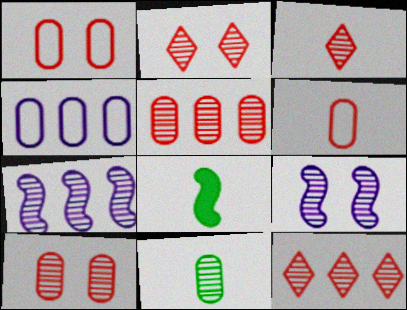[[2, 3, 12], 
[2, 4, 8], 
[2, 7, 11], 
[9, 11, 12]]